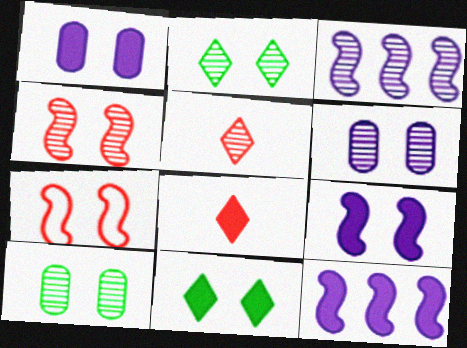[[1, 2, 7], 
[2, 4, 6], 
[3, 5, 10], 
[6, 7, 11]]